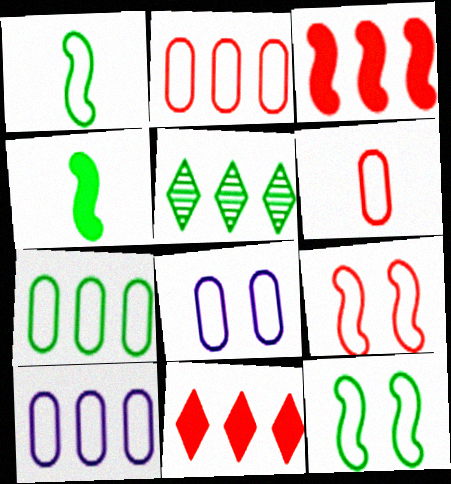[[2, 7, 10], 
[3, 5, 10], 
[6, 7, 8]]